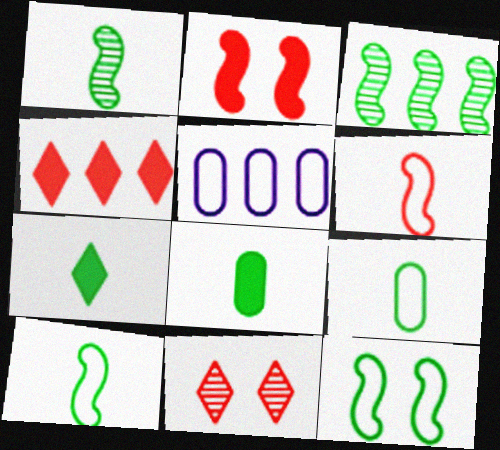[[1, 7, 9], 
[3, 4, 5]]